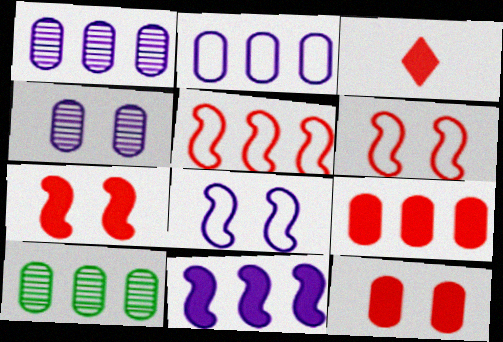[[2, 9, 10], 
[3, 7, 9], 
[3, 8, 10]]